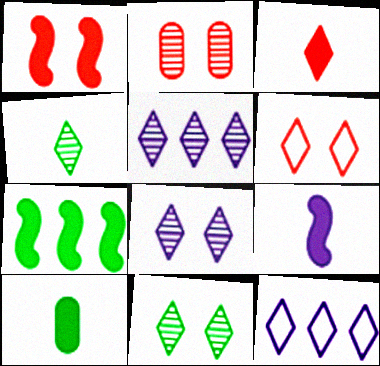[[1, 2, 6], 
[1, 7, 9], 
[3, 9, 10], 
[3, 11, 12]]